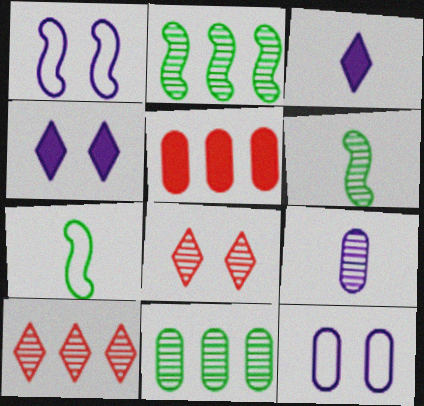[[2, 8, 9]]